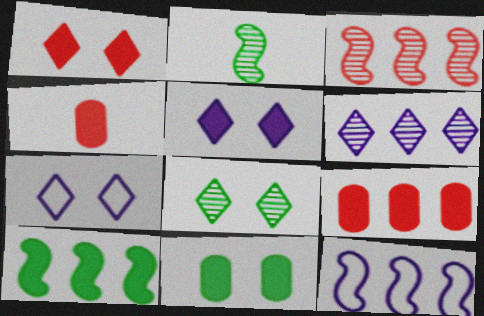[[1, 7, 8], 
[2, 7, 9], 
[3, 10, 12], 
[4, 5, 10], 
[4, 8, 12]]